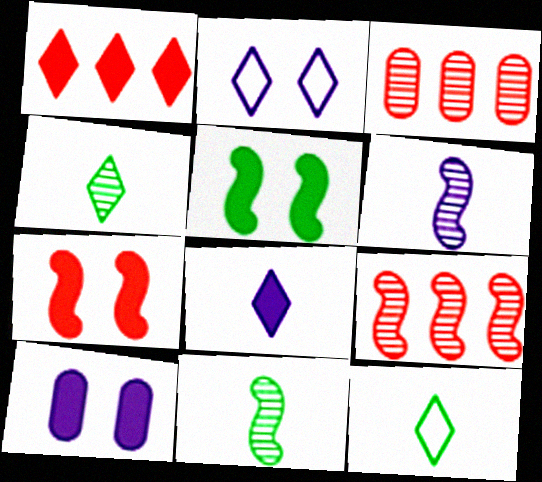[[1, 2, 4], 
[9, 10, 12]]